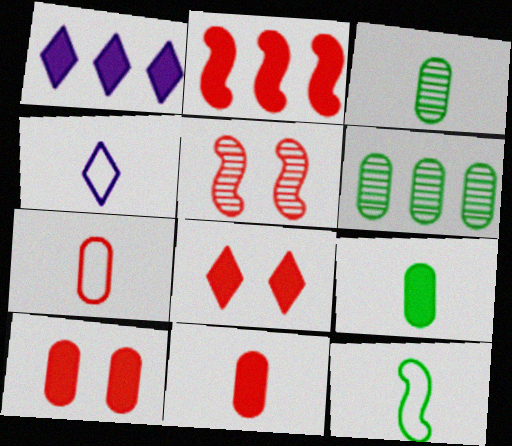[[2, 8, 11], 
[4, 7, 12]]